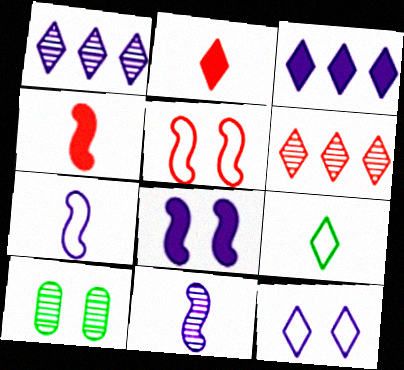[[6, 10, 11]]